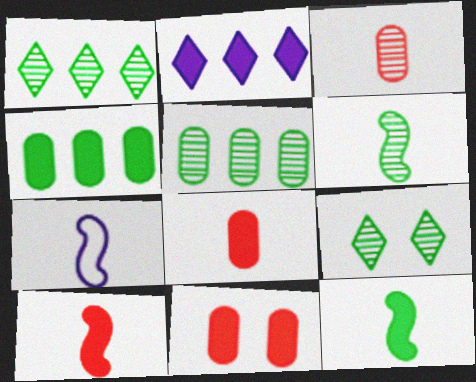[[1, 7, 11], 
[2, 11, 12], 
[5, 6, 9], 
[6, 7, 10]]